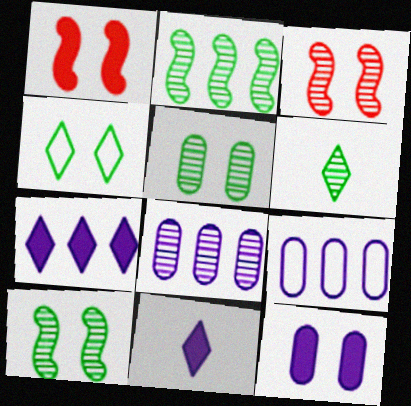[[1, 6, 9], 
[2, 5, 6], 
[3, 4, 12], 
[3, 6, 8]]